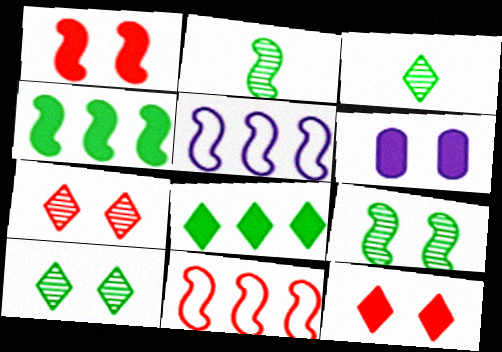[[1, 2, 5], 
[3, 6, 11]]